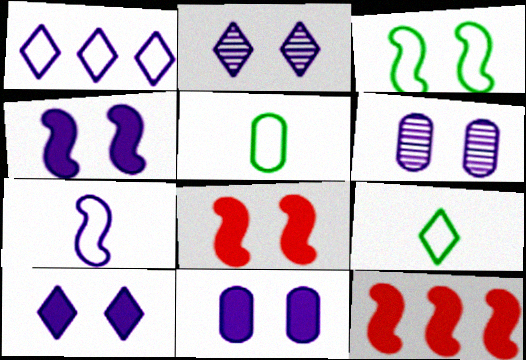[[2, 5, 12], 
[4, 10, 11], 
[6, 9, 12]]